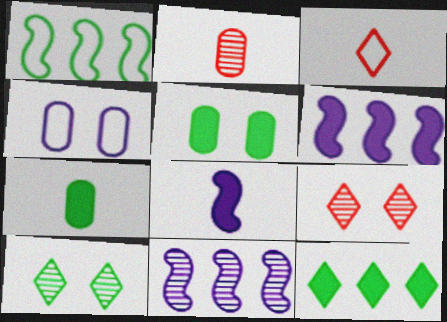[[1, 3, 4], 
[1, 7, 10], 
[2, 10, 11], 
[3, 5, 11]]